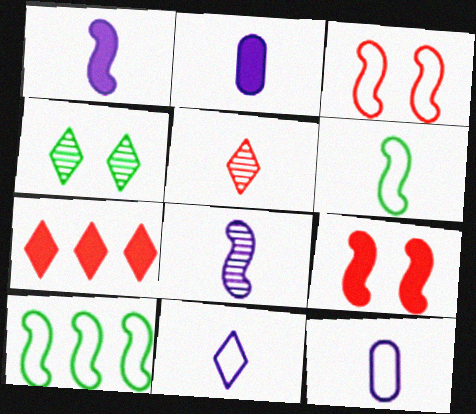[[2, 5, 6], 
[2, 8, 11], 
[4, 7, 11], 
[8, 9, 10]]